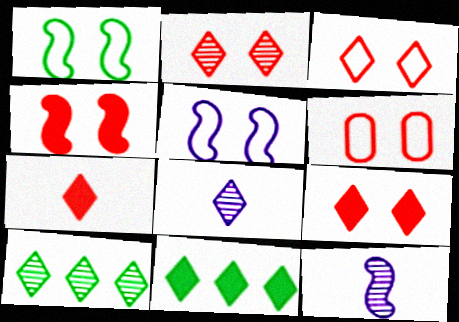[[2, 3, 9], 
[2, 4, 6], 
[2, 8, 10], 
[3, 8, 11], 
[6, 11, 12]]